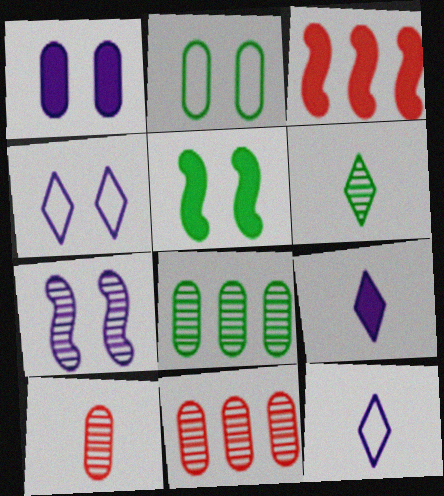[[1, 4, 7], 
[5, 11, 12], 
[6, 7, 11]]